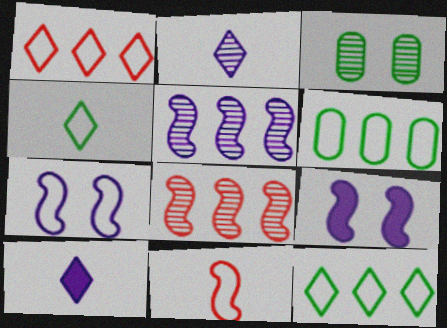[[2, 3, 8]]